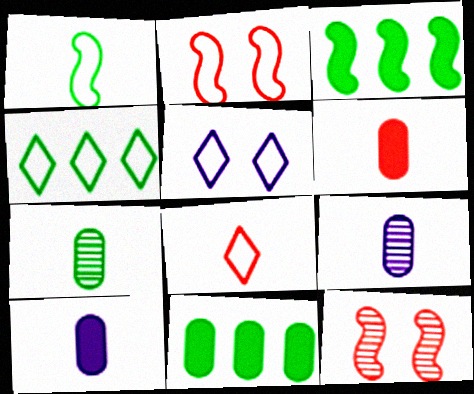[[4, 5, 8], 
[4, 10, 12]]